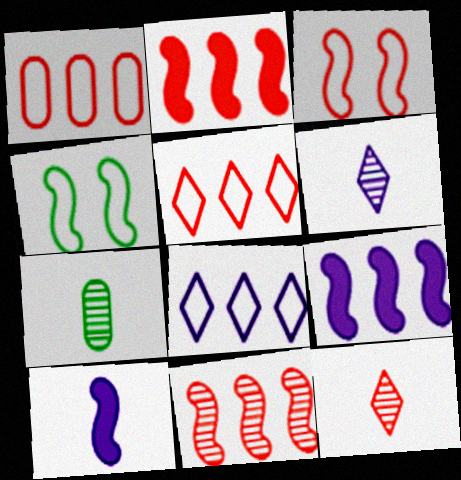[[4, 10, 11]]